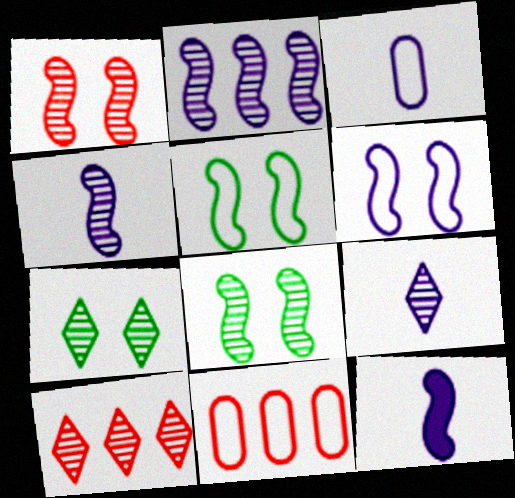[[2, 6, 12], 
[3, 9, 12], 
[7, 9, 10], 
[7, 11, 12]]